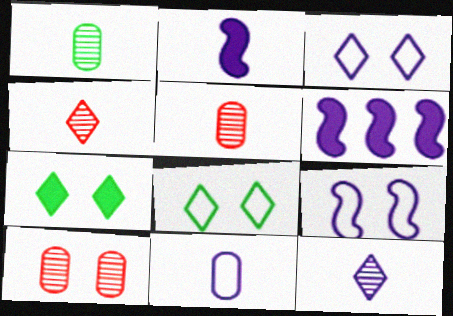[[2, 11, 12], 
[5, 6, 8], 
[7, 9, 10]]